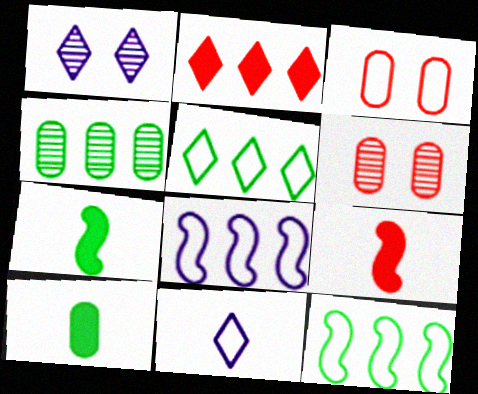[[2, 4, 8], 
[3, 11, 12]]